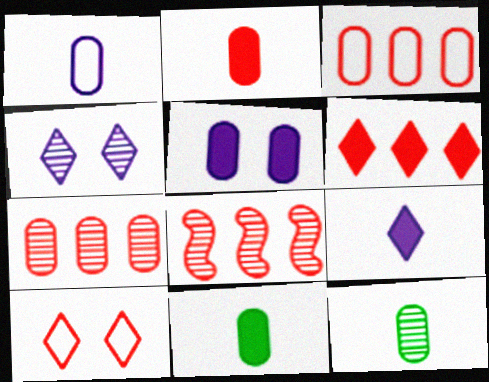[[1, 2, 12], 
[2, 8, 10], 
[3, 5, 12], 
[3, 6, 8], 
[4, 8, 12]]